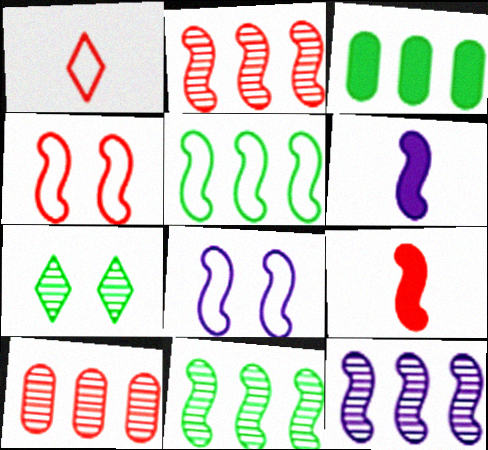[[2, 4, 9], 
[2, 11, 12], 
[4, 6, 11], 
[6, 8, 12], 
[8, 9, 11]]